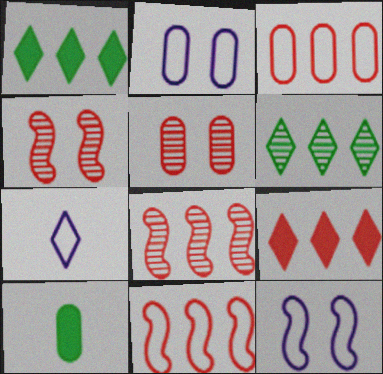[[3, 8, 9]]